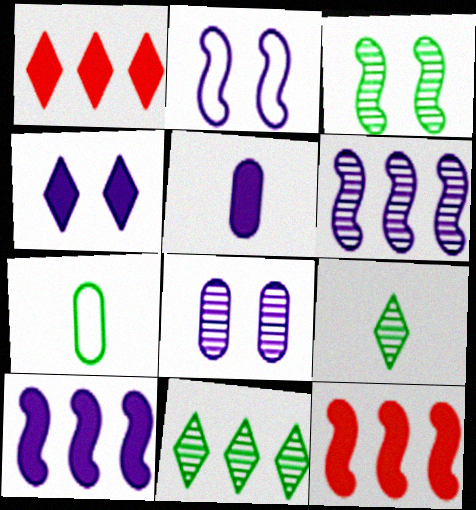[[2, 4, 8], 
[4, 5, 10]]